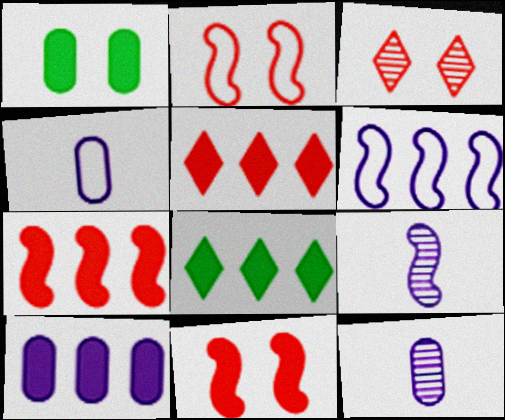[[2, 8, 12], 
[7, 8, 10]]